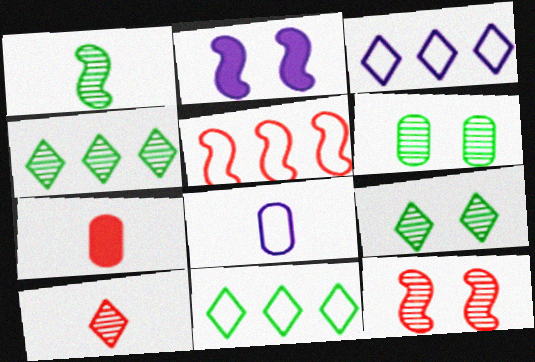[[1, 2, 5], 
[1, 4, 6]]